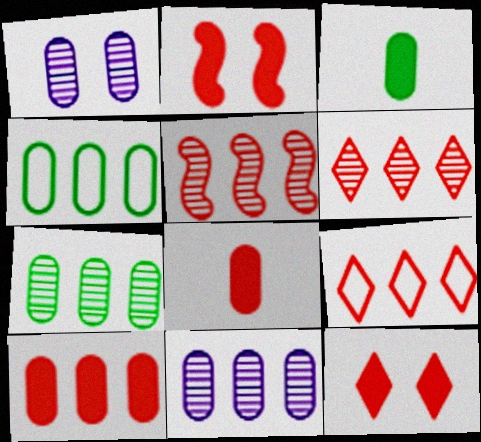[[1, 4, 8], 
[4, 10, 11], 
[5, 9, 10]]